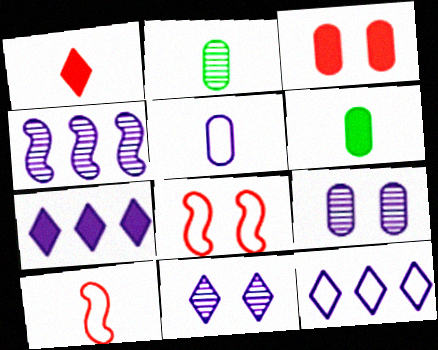[[2, 7, 8]]